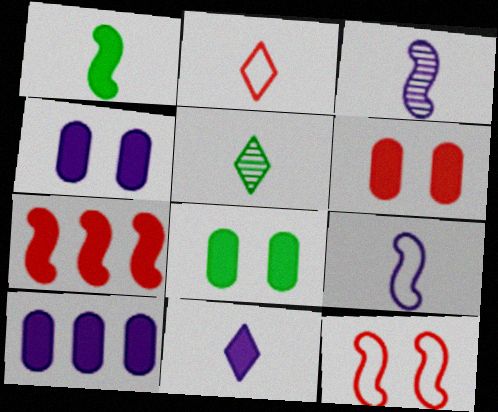[[2, 5, 11], 
[4, 6, 8], 
[5, 10, 12], 
[7, 8, 11]]